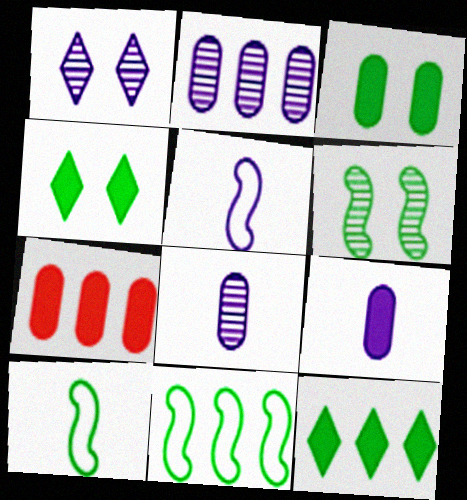[[1, 7, 10], 
[3, 7, 9]]